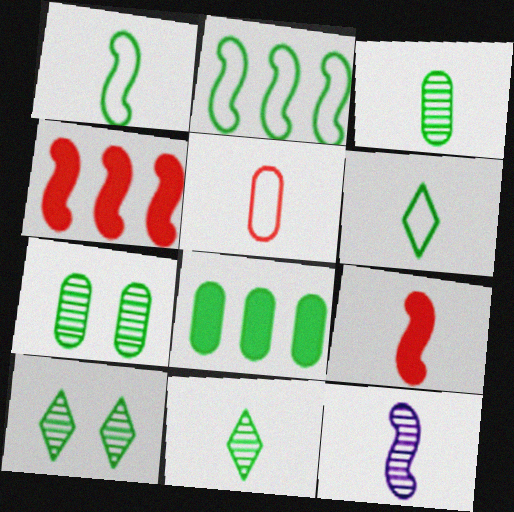[[1, 8, 10], 
[1, 9, 12]]